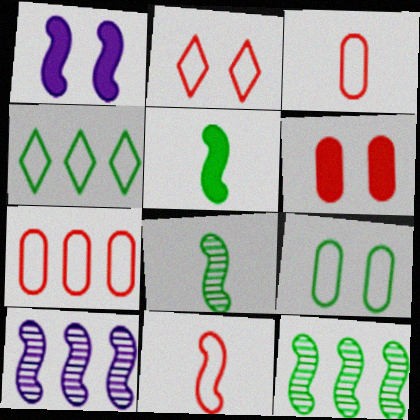[[1, 11, 12], 
[2, 7, 11]]